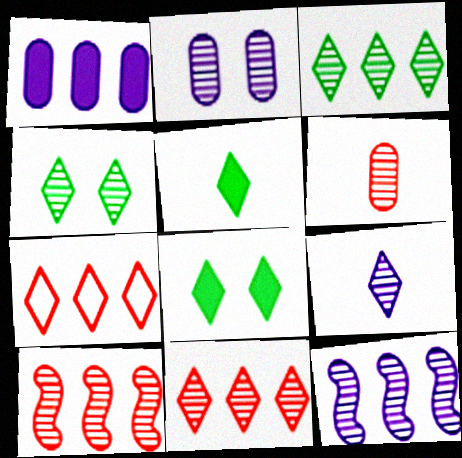[[2, 9, 12], 
[4, 6, 12], 
[4, 9, 11], 
[7, 8, 9]]